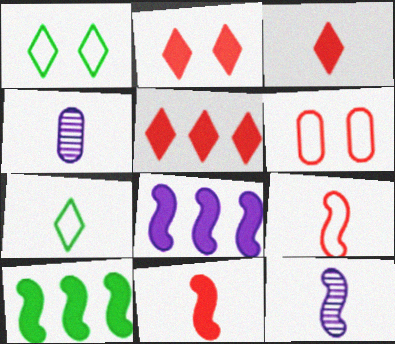[[2, 3, 5], 
[4, 7, 11]]